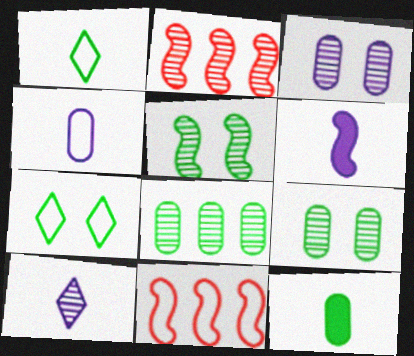[[2, 9, 10], 
[4, 6, 10], 
[4, 7, 11], 
[5, 6, 11]]